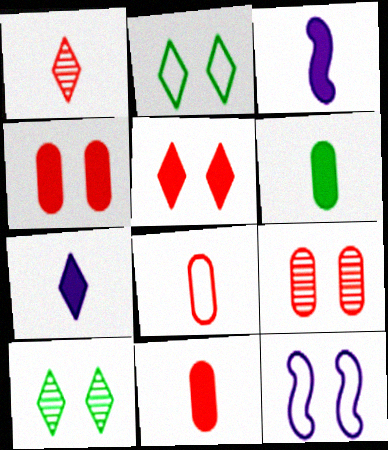[[4, 10, 12]]